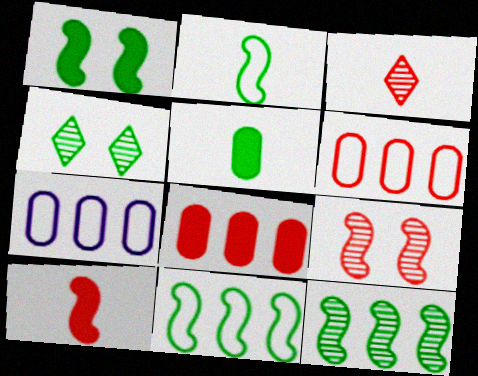[[1, 2, 12], 
[1, 3, 7], 
[4, 5, 11], 
[4, 7, 10]]